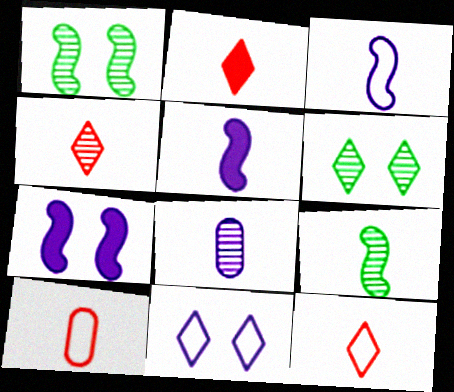[[2, 4, 12], 
[4, 8, 9]]